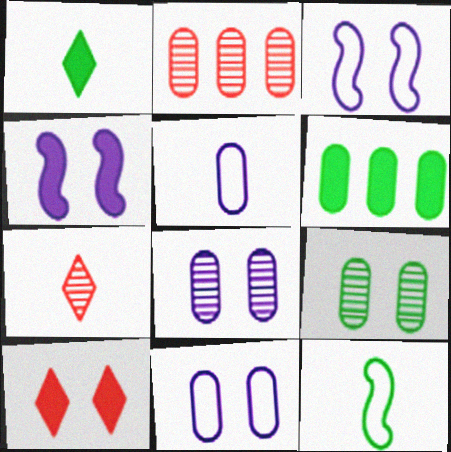[[1, 2, 3], 
[3, 6, 7], 
[3, 9, 10]]